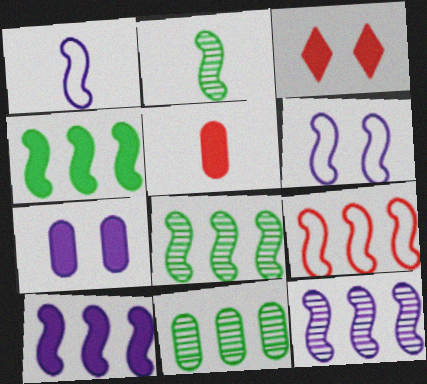[[1, 3, 11], 
[4, 9, 12], 
[8, 9, 10]]